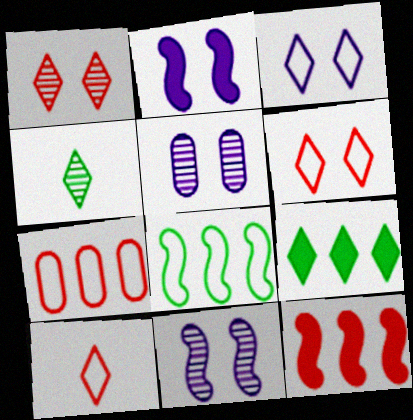[[2, 3, 5], 
[2, 4, 7]]